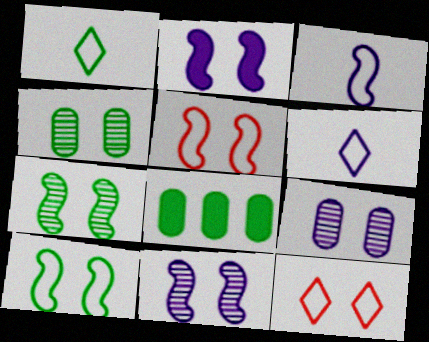[[1, 7, 8], 
[2, 4, 12], 
[2, 5, 7]]